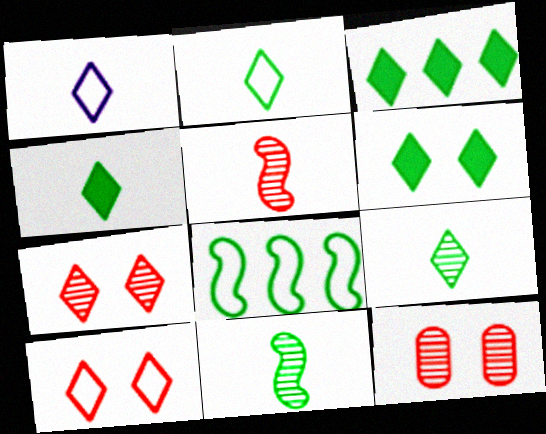[[1, 3, 7], 
[2, 4, 9], 
[3, 4, 6]]